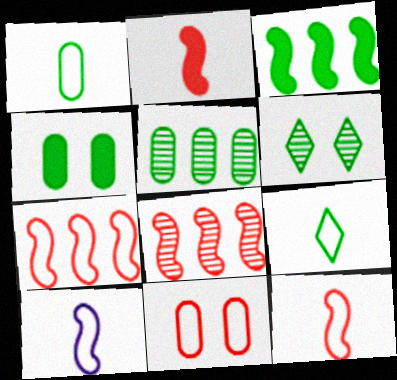[[1, 3, 6], 
[1, 4, 5]]